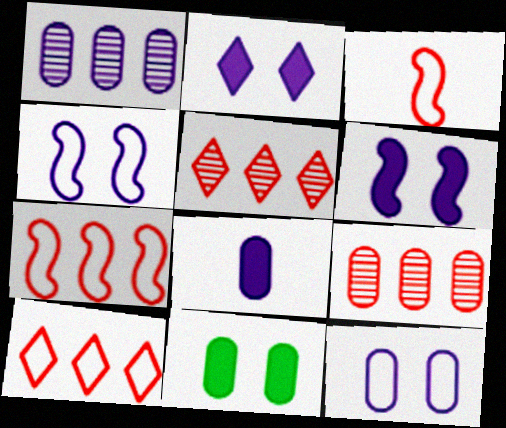[[1, 8, 12]]